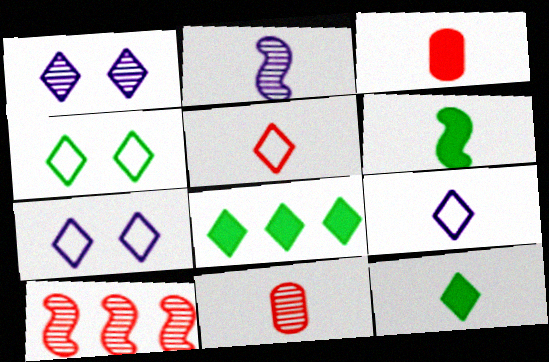[[1, 5, 8], 
[6, 9, 11]]